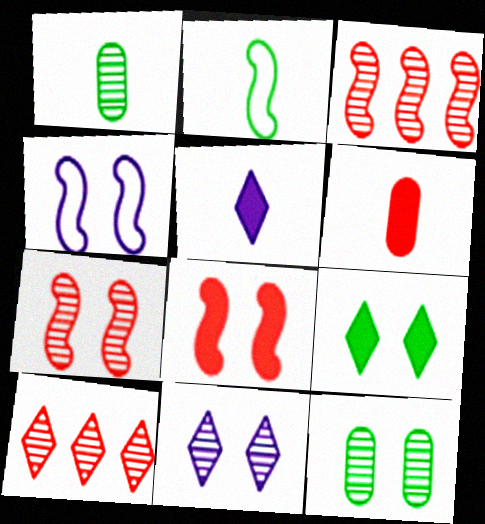[[1, 3, 11], 
[7, 11, 12]]